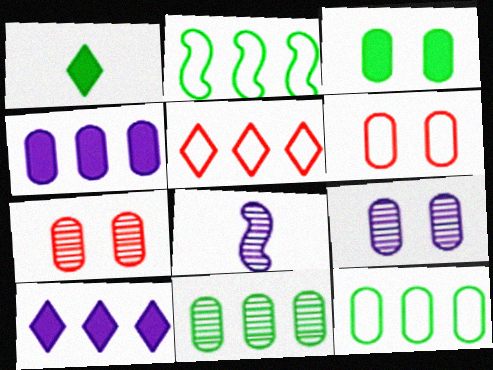[[3, 5, 8], 
[3, 6, 9]]